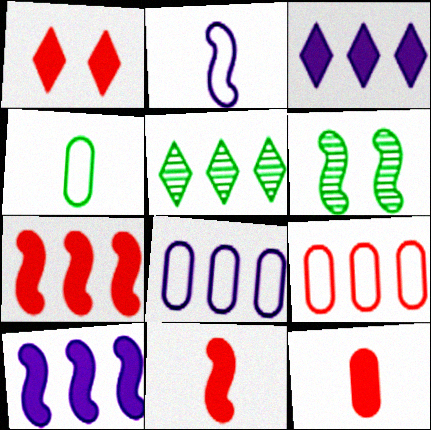[[1, 7, 12], 
[2, 6, 7], 
[5, 7, 8], 
[5, 9, 10]]